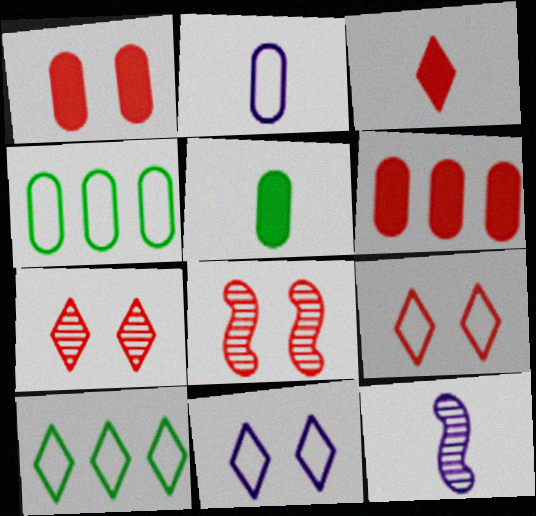[[1, 8, 9], 
[1, 10, 12]]